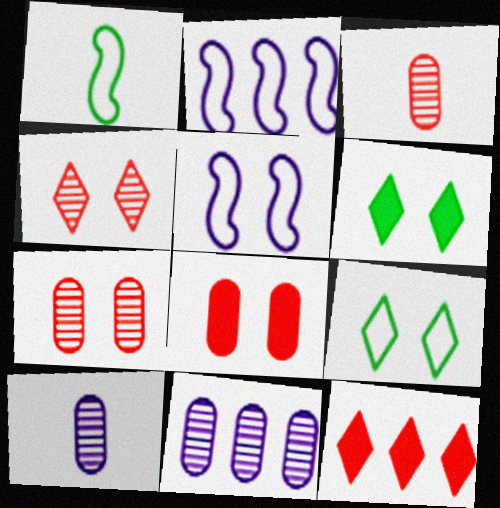[[2, 3, 6], 
[5, 6, 7]]